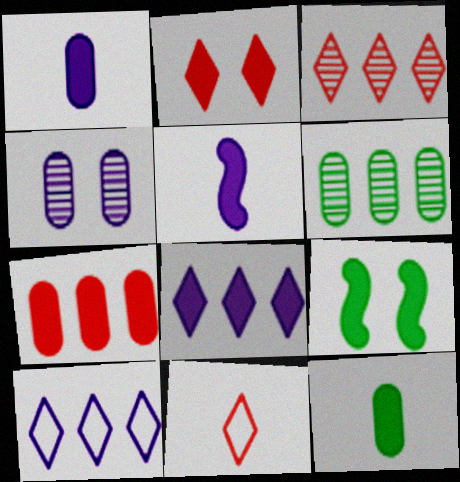[[2, 3, 11], 
[4, 5, 10]]